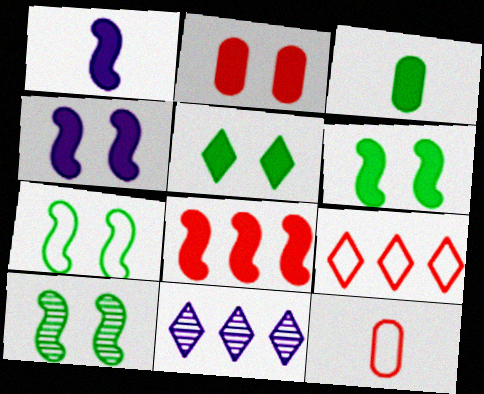[[1, 6, 8], 
[2, 4, 5], 
[6, 7, 10], 
[6, 11, 12]]